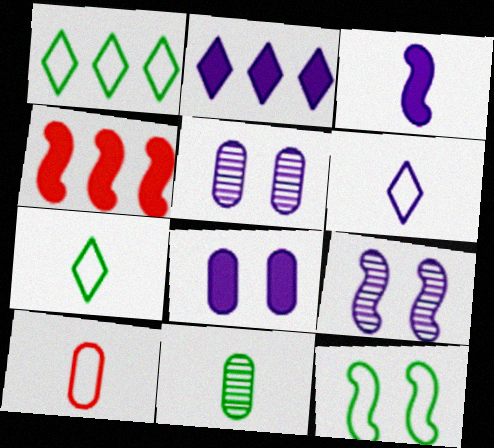[[2, 3, 8], 
[4, 5, 7]]